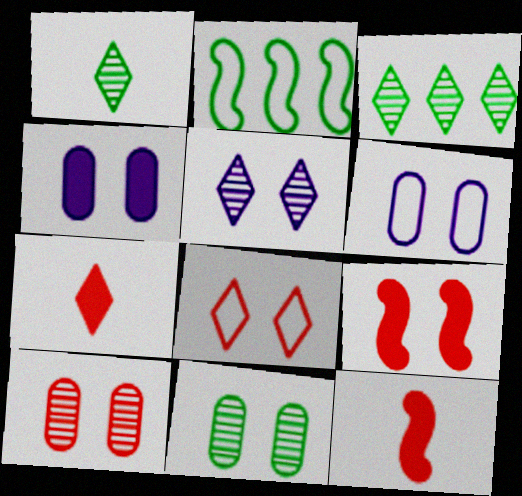[[3, 6, 12], 
[8, 9, 10]]